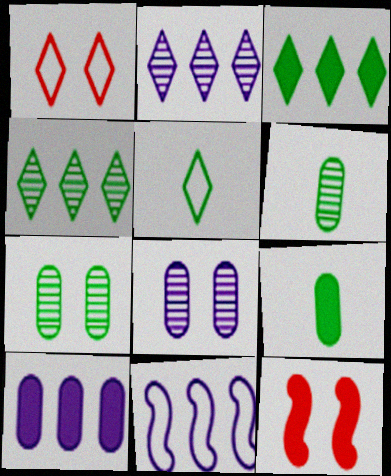[[2, 10, 11]]